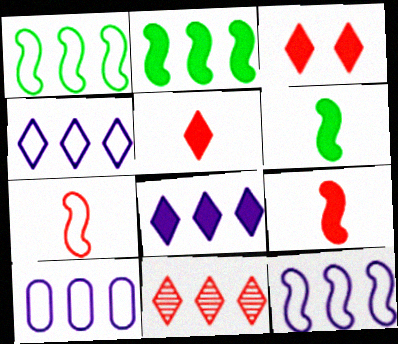[[2, 10, 11], 
[4, 10, 12]]